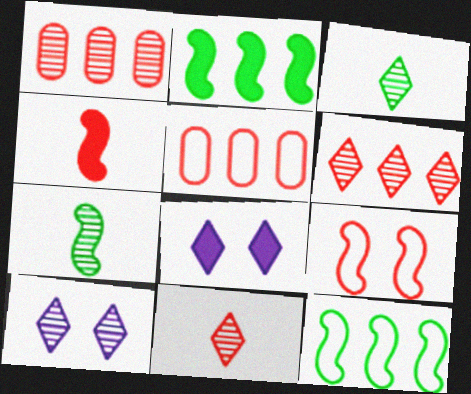[[1, 7, 10], 
[3, 6, 10], 
[5, 7, 8]]